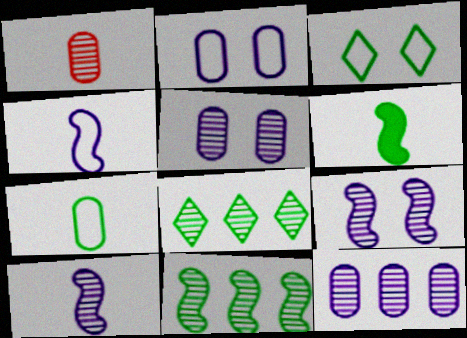[[1, 8, 9]]